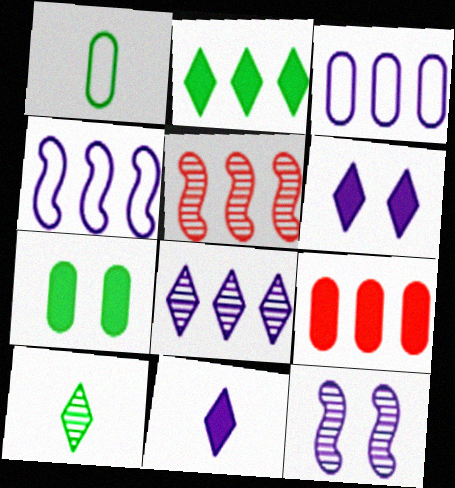[[1, 5, 6], 
[2, 3, 5], 
[3, 11, 12]]